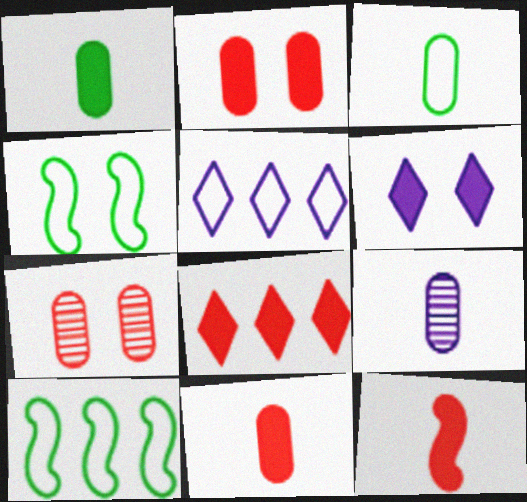[[2, 8, 12], 
[3, 9, 11], 
[4, 6, 7], 
[4, 8, 9]]